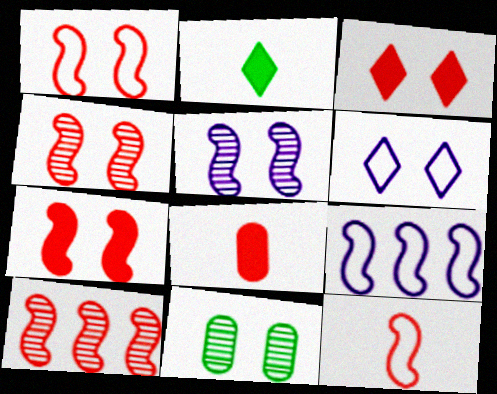[[1, 4, 7], 
[6, 7, 11], 
[7, 10, 12]]